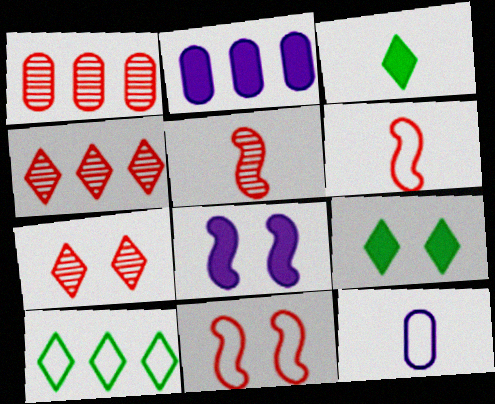[[1, 5, 7], 
[3, 5, 12], 
[10, 11, 12]]